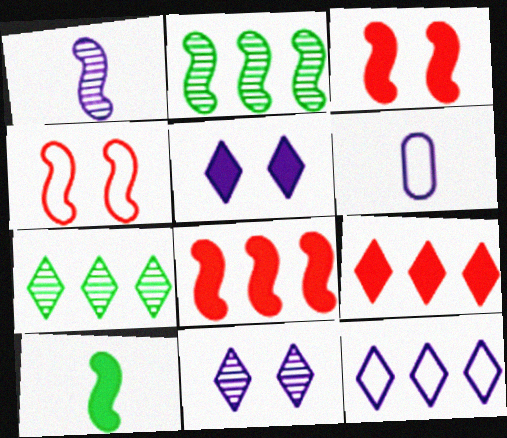[[3, 6, 7], 
[7, 9, 12]]